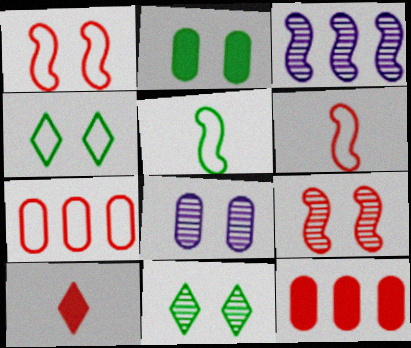[[7, 9, 10], 
[8, 9, 11]]